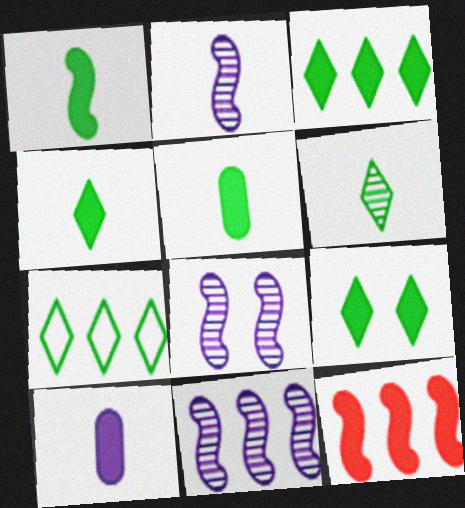[[1, 4, 5], 
[2, 8, 11], 
[3, 4, 9], 
[6, 7, 9], 
[9, 10, 12]]